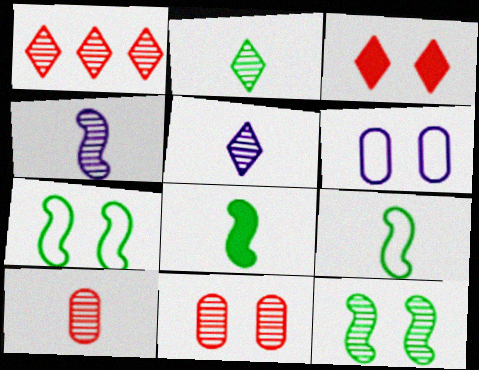[[1, 6, 8], 
[2, 4, 10], 
[3, 6, 12]]